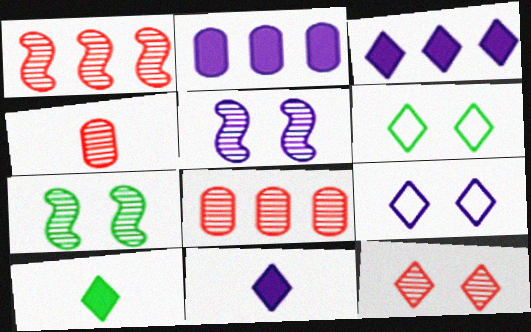[[1, 4, 12]]